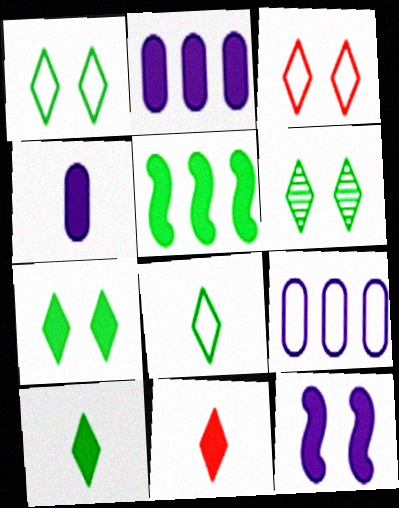[[1, 6, 7]]